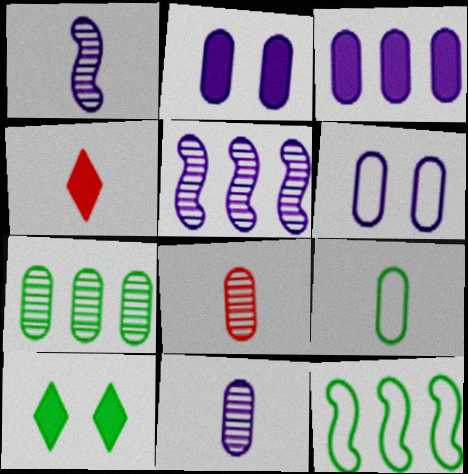[[1, 4, 9], 
[3, 6, 11]]